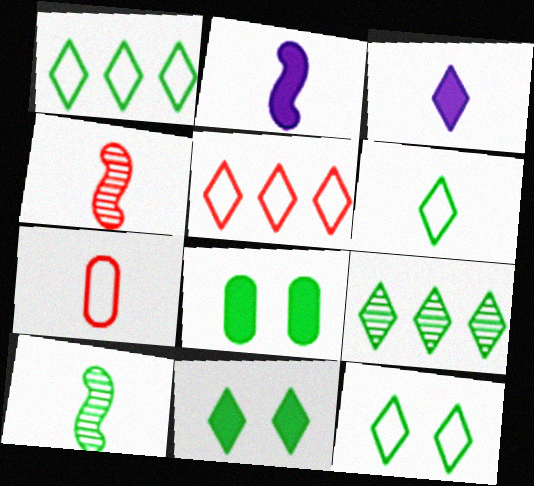[[1, 6, 12], 
[1, 8, 10], 
[3, 7, 10], 
[6, 9, 11]]